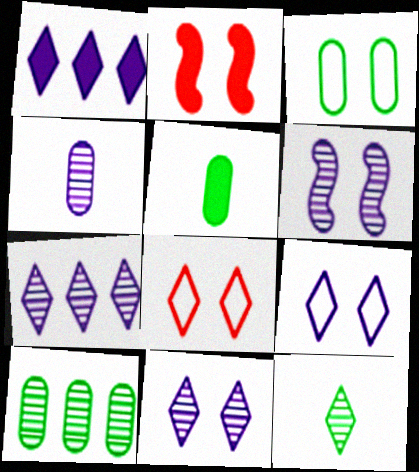[[1, 2, 5], 
[1, 8, 12], 
[2, 3, 11], 
[3, 5, 10], 
[4, 6, 7]]